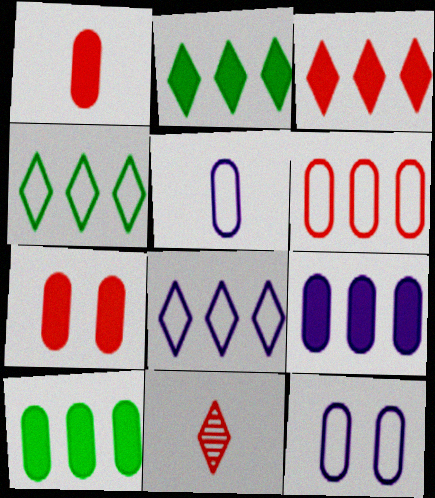[]